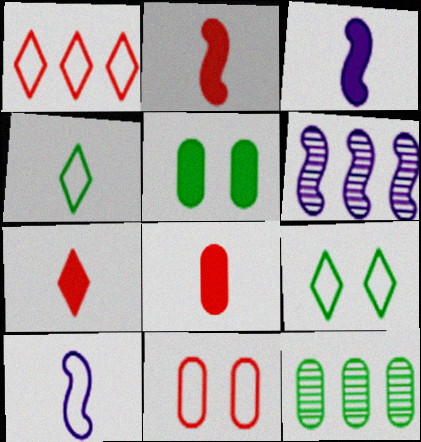[[2, 7, 8], 
[6, 8, 9]]